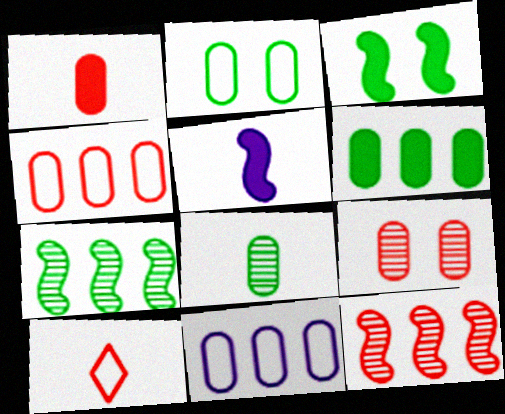[[1, 4, 9], 
[2, 6, 8], 
[5, 8, 10]]